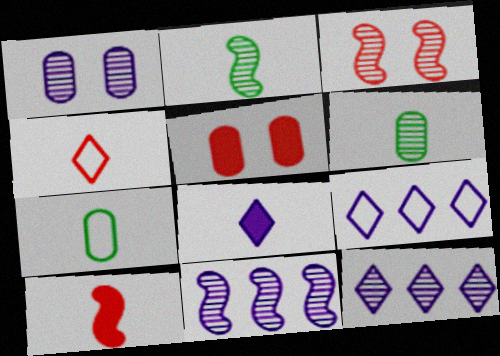[[2, 3, 11], 
[2, 5, 9], 
[3, 6, 12]]